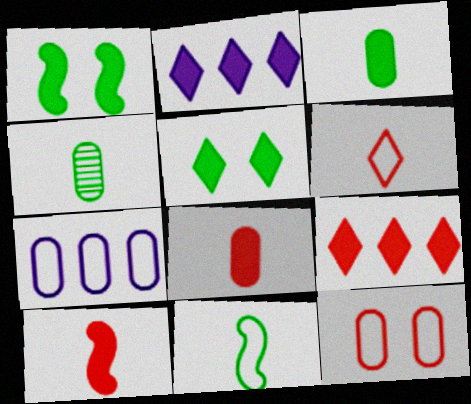[[1, 2, 8]]